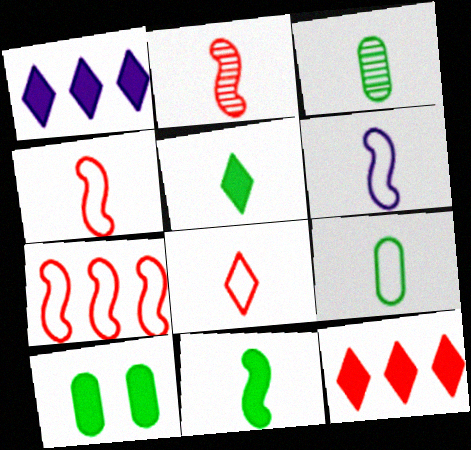[[2, 6, 11], 
[6, 8, 9]]